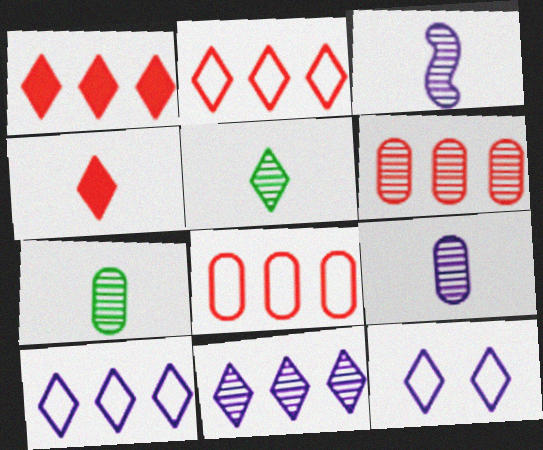[[1, 5, 12]]